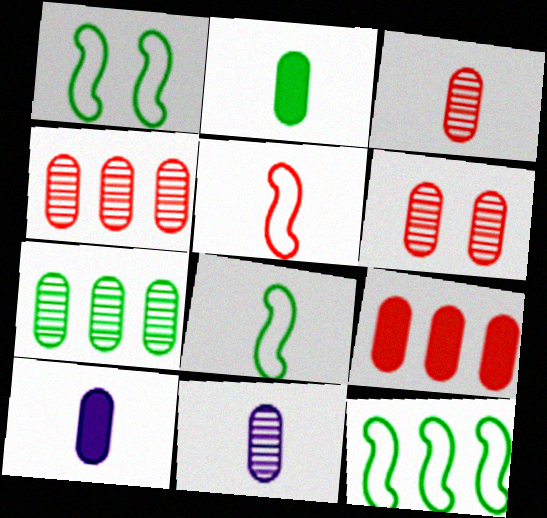[[1, 8, 12], 
[3, 4, 6], 
[6, 7, 11]]